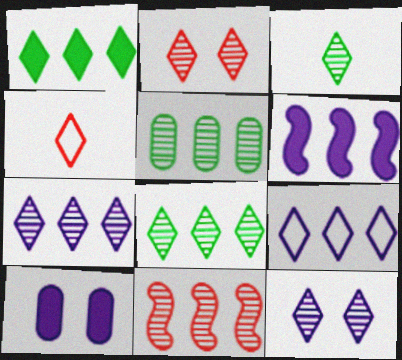[[1, 4, 12], 
[2, 3, 7], 
[5, 7, 11]]